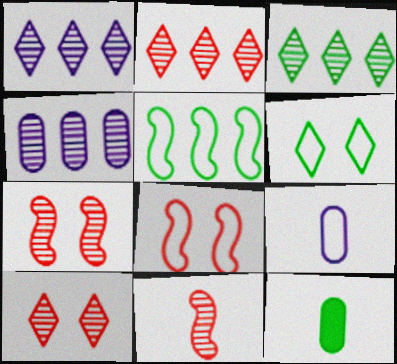[[1, 2, 3], 
[1, 8, 12]]